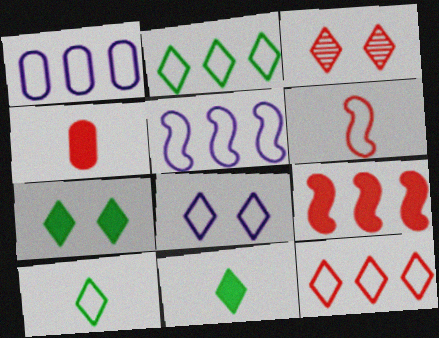[[3, 7, 8], 
[8, 10, 12]]